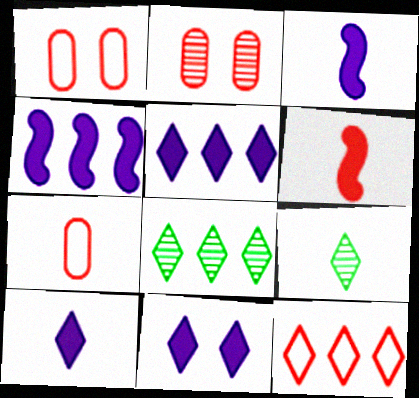[[1, 3, 8], 
[1, 4, 9], 
[2, 6, 12], 
[3, 7, 9], 
[5, 8, 12], 
[5, 10, 11], 
[9, 11, 12]]